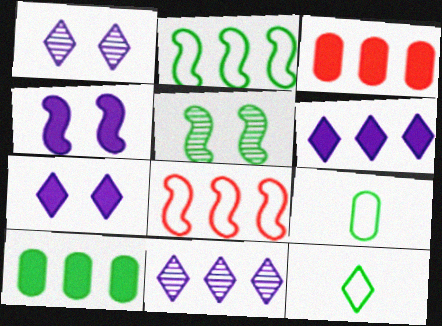[[2, 3, 11], 
[5, 10, 12], 
[8, 10, 11]]